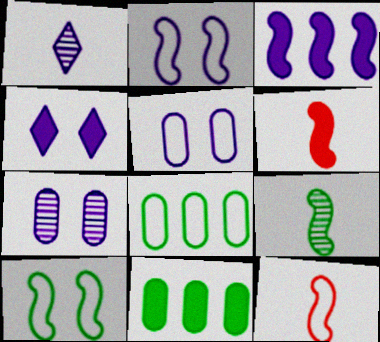[[1, 3, 5], 
[2, 4, 7], 
[4, 6, 11]]